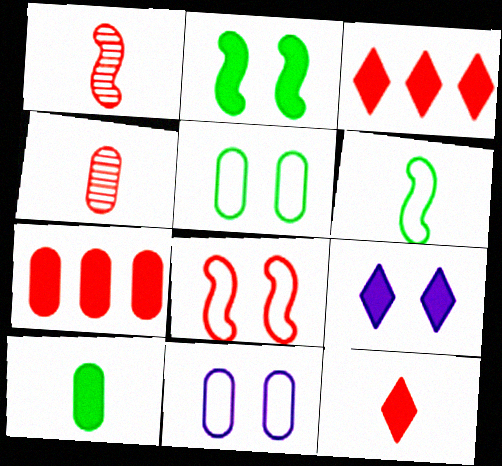[[3, 4, 8]]